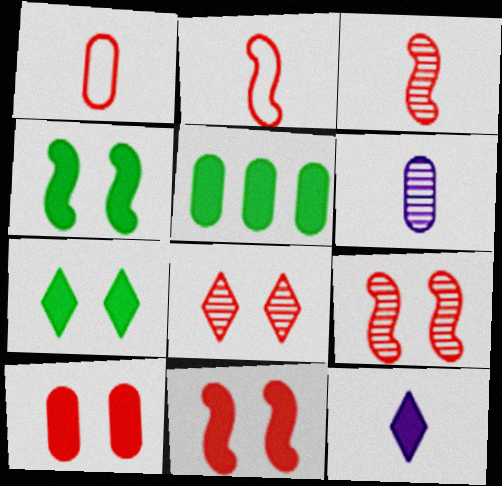[[5, 11, 12]]